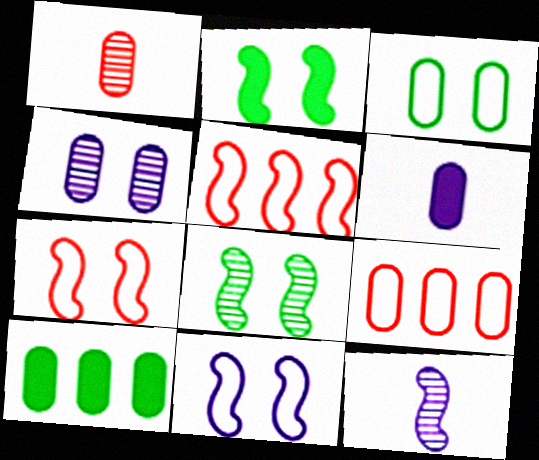[[2, 5, 12]]